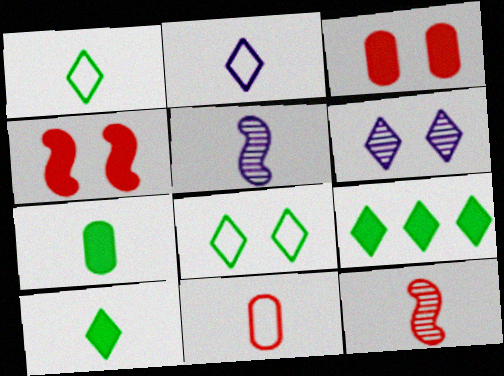[[2, 7, 12], 
[5, 10, 11]]